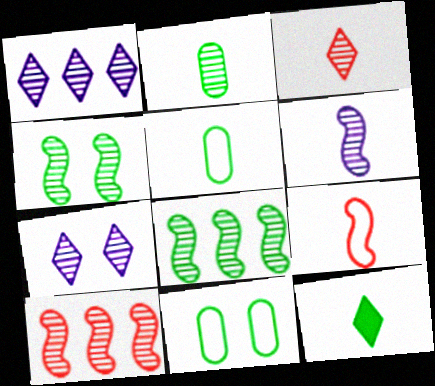[[2, 3, 6], 
[2, 7, 10], 
[4, 6, 10], 
[8, 11, 12]]